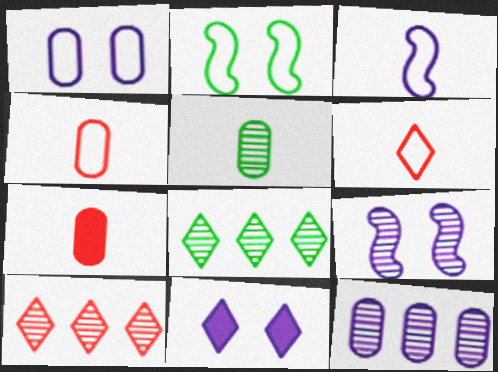[[1, 9, 11], 
[3, 11, 12], 
[5, 9, 10], 
[6, 8, 11]]